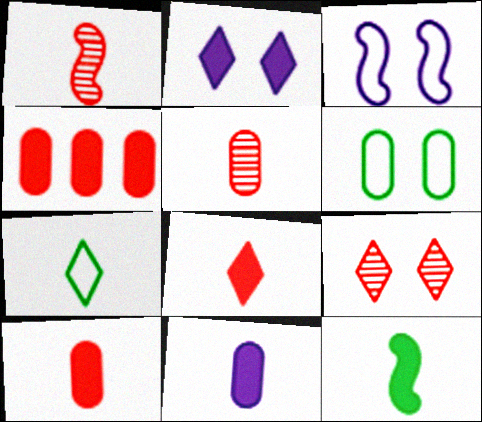[[1, 7, 11], 
[2, 4, 12], 
[8, 11, 12]]